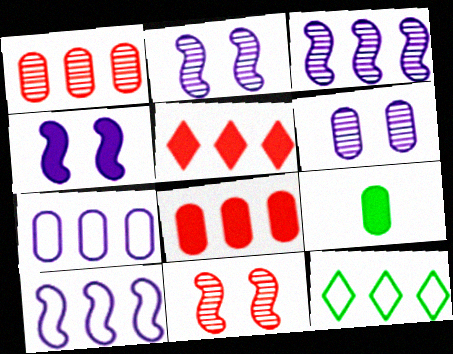[[3, 8, 12], 
[4, 5, 9]]